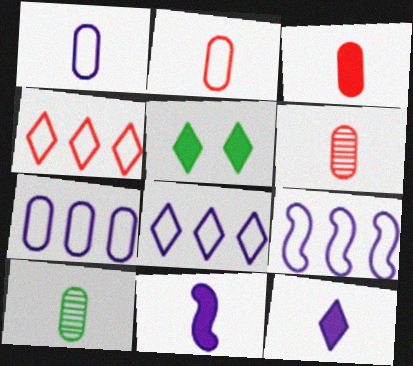[[1, 3, 10], 
[2, 3, 6], 
[5, 6, 9], 
[7, 8, 9]]